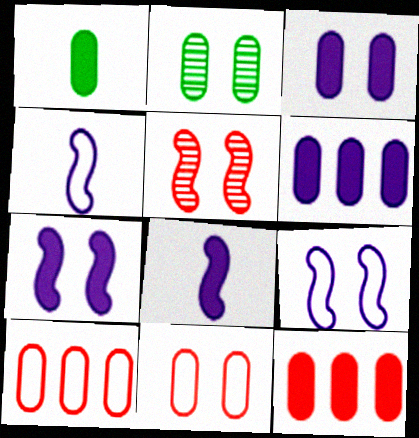[[1, 3, 12], 
[2, 3, 11]]